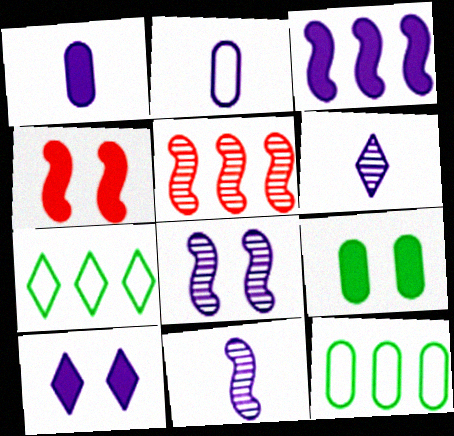[[1, 3, 10], 
[4, 6, 12], 
[4, 9, 10]]